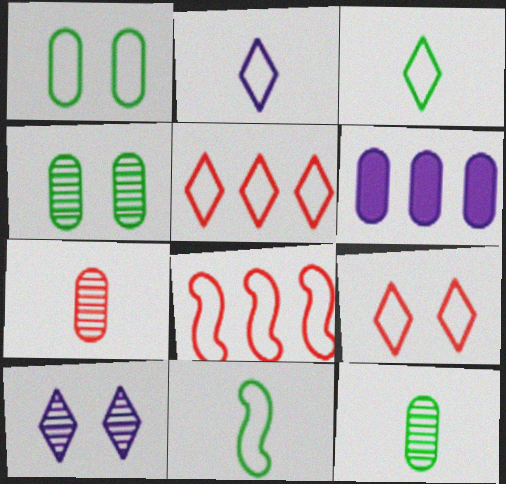[[1, 2, 8], 
[1, 6, 7]]